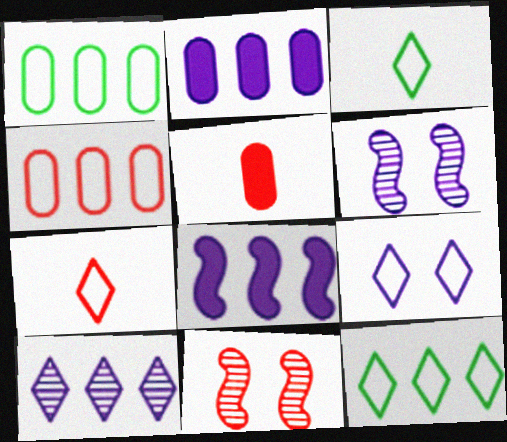[[2, 3, 11], 
[5, 6, 12], 
[7, 9, 12]]